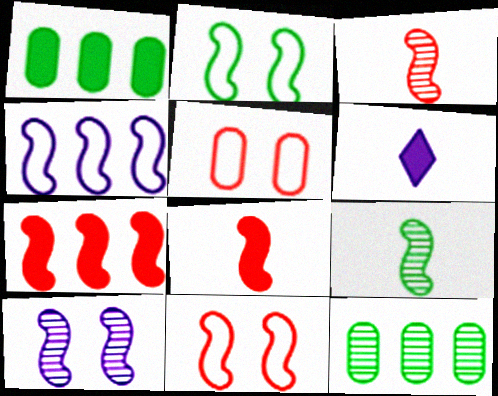[[3, 7, 11], 
[6, 11, 12]]